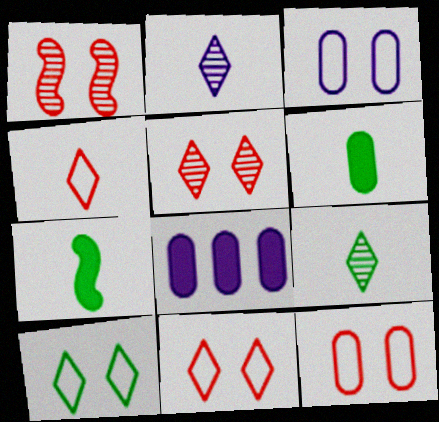[]